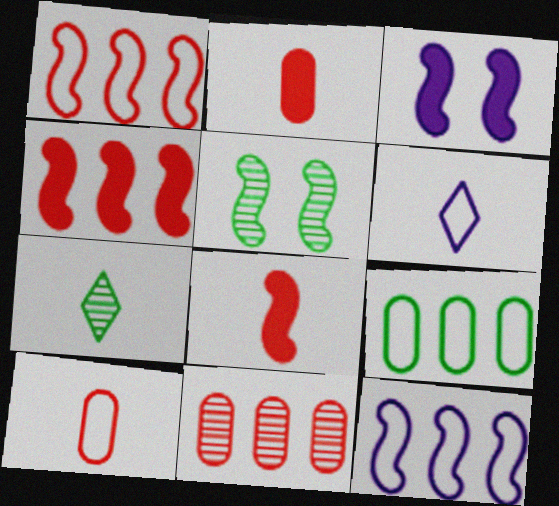[[5, 8, 12]]